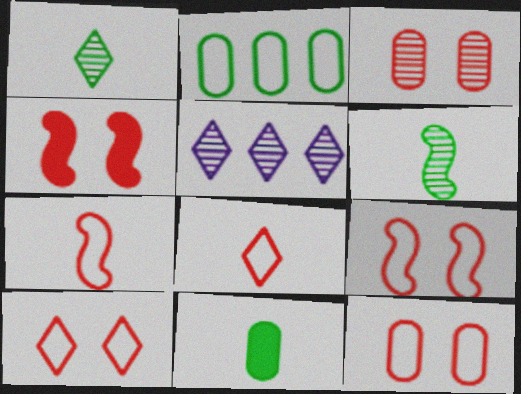[[3, 4, 10], 
[3, 5, 6], 
[5, 9, 11], 
[9, 10, 12]]